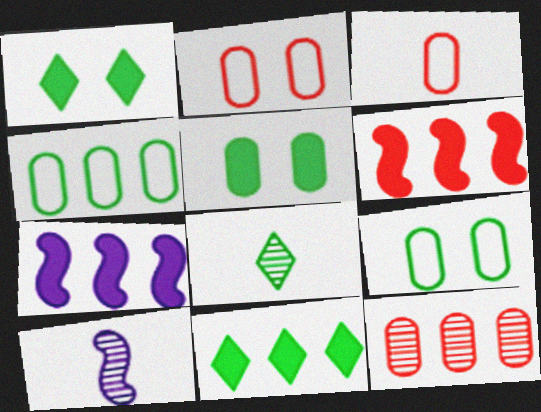[[2, 7, 8], 
[2, 10, 11]]